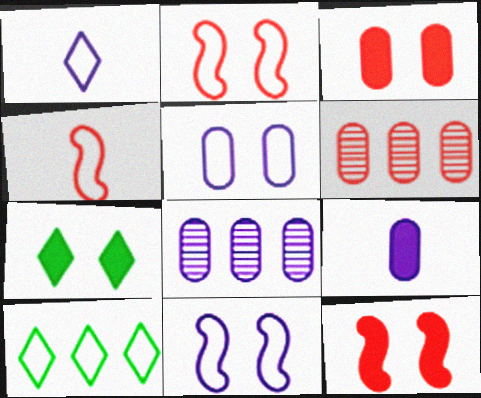[[4, 5, 10], 
[4, 7, 8], 
[5, 8, 9]]